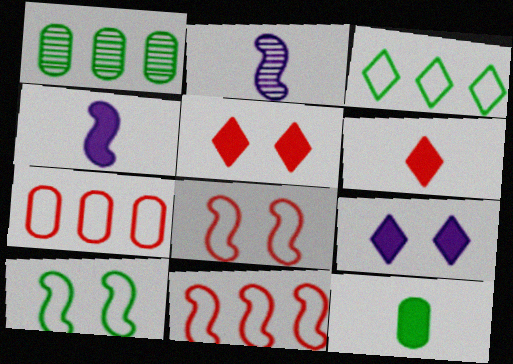[[4, 6, 12]]